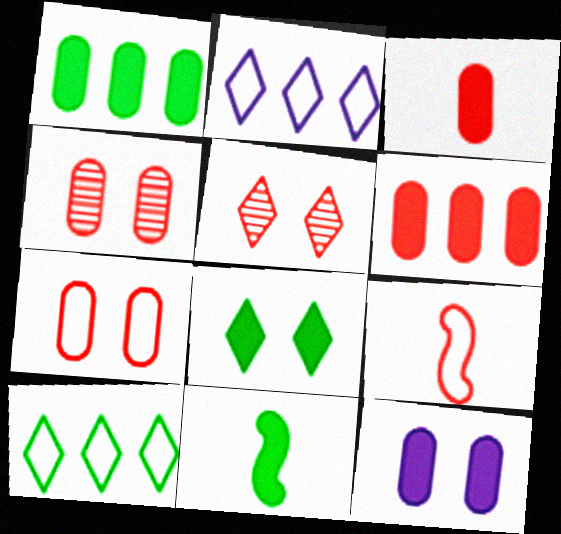[[1, 3, 12], 
[1, 8, 11], 
[2, 4, 11], 
[5, 6, 9]]